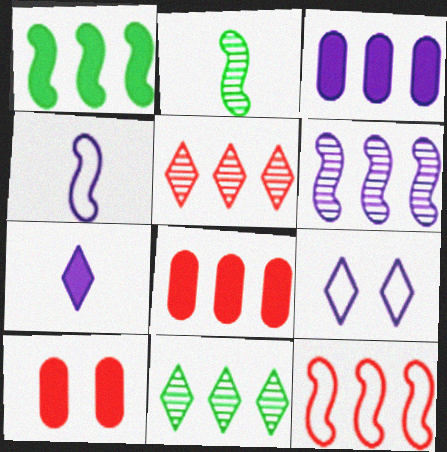[[1, 6, 12], 
[1, 7, 10], 
[2, 8, 9], 
[3, 11, 12], 
[4, 10, 11], 
[5, 8, 12]]